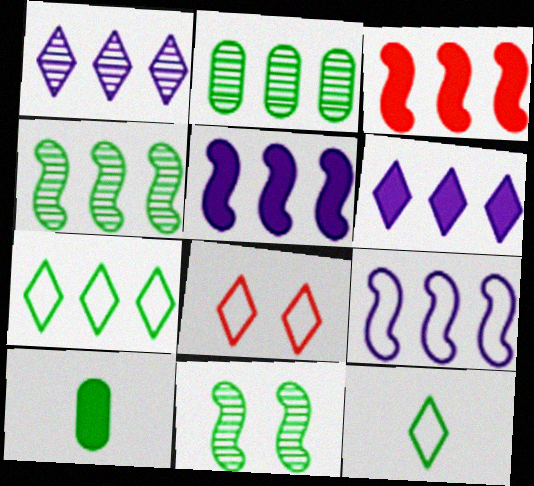[[3, 4, 9], 
[7, 10, 11]]